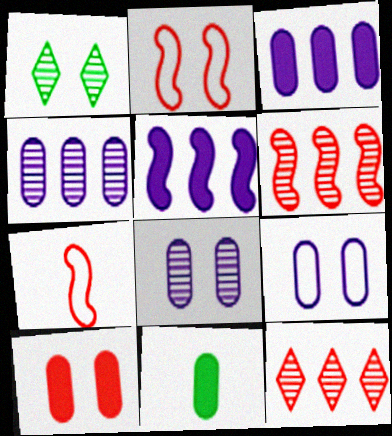[[1, 3, 7], 
[3, 10, 11], 
[7, 10, 12]]